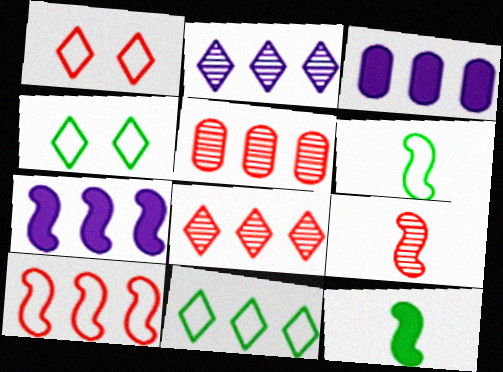[[3, 4, 9], 
[5, 7, 11]]